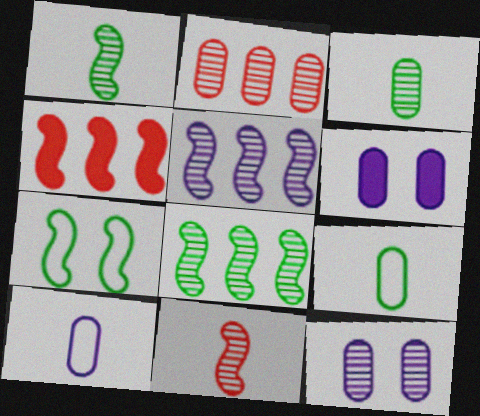[[2, 3, 12], 
[2, 6, 9]]